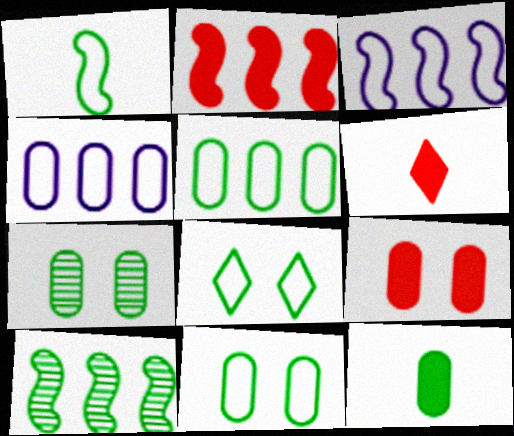[[1, 5, 8], 
[2, 3, 10], 
[2, 6, 9], 
[3, 6, 7], 
[5, 7, 12], 
[8, 10, 12]]